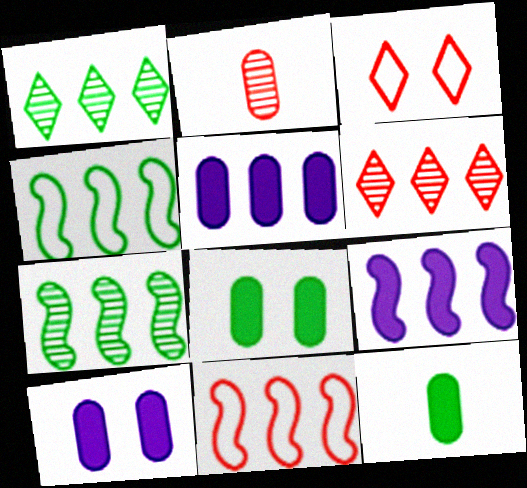[[1, 5, 11], 
[4, 5, 6], 
[7, 9, 11]]